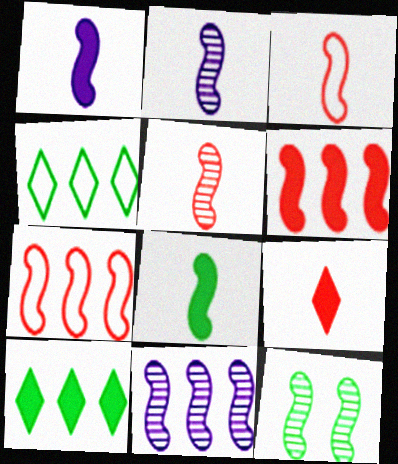[[1, 7, 12], 
[2, 3, 8], 
[5, 11, 12]]